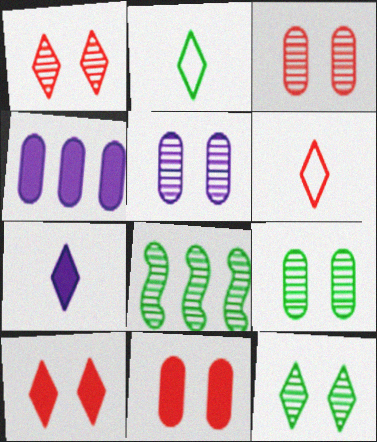[[3, 5, 9]]